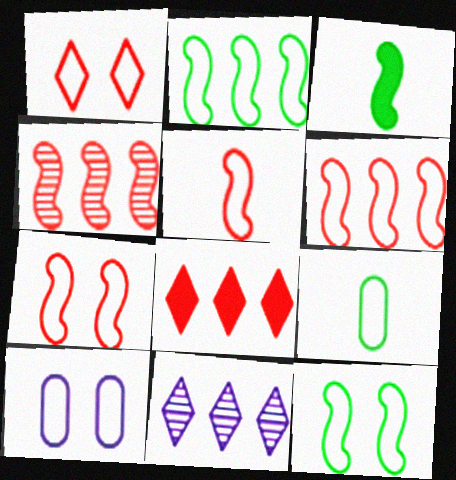[[1, 10, 12], 
[5, 6, 7]]